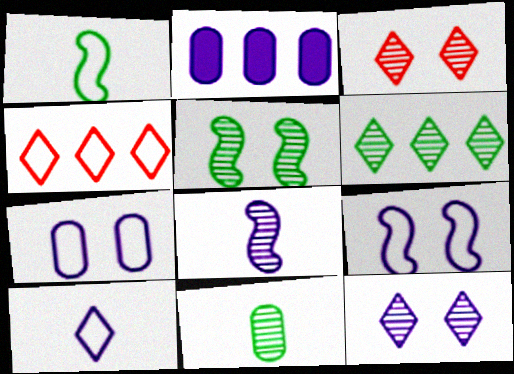[[1, 2, 3], 
[1, 4, 7], 
[5, 6, 11]]